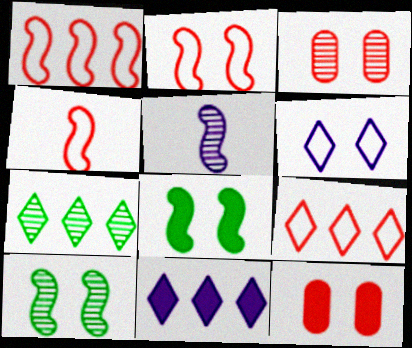[[1, 2, 4], 
[1, 5, 8], 
[3, 5, 7], 
[3, 6, 8], 
[6, 10, 12], 
[7, 9, 11]]